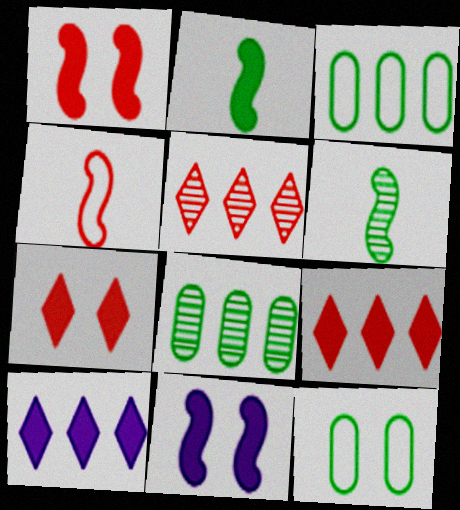[]